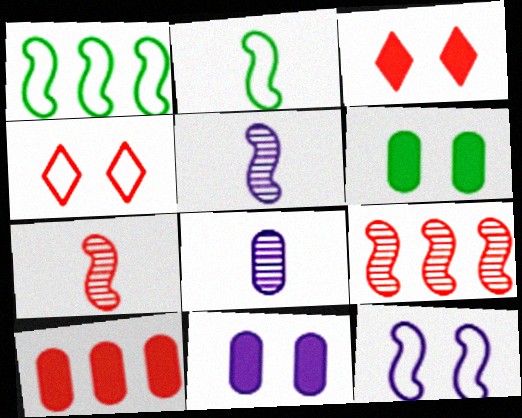[[1, 3, 8], 
[4, 7, 10]]